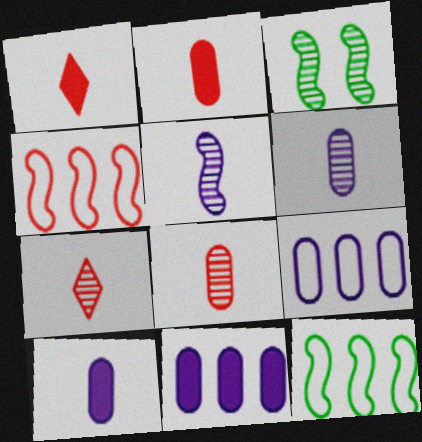[[1, 3, 9]]